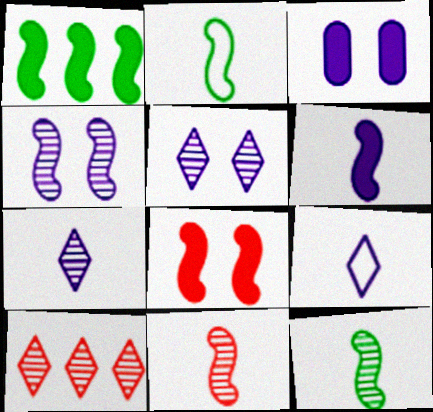[[1, 6, 8], 
[2, 3, 10], 
[2, 6, 11]]